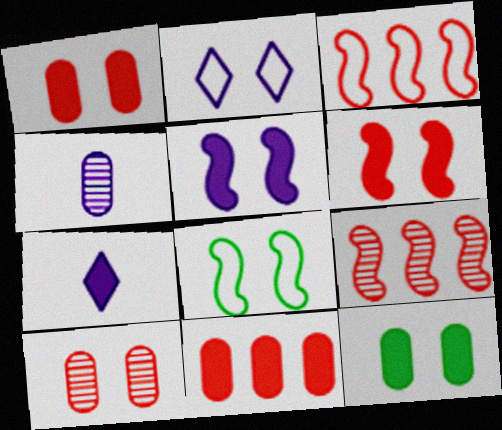[]